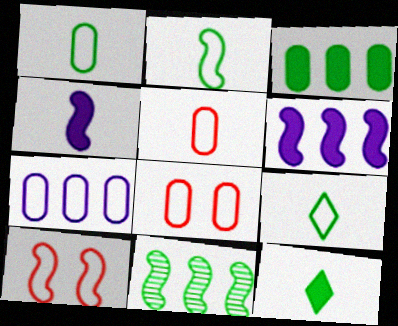[[1, 2, 9], 
[1, 7, 8], 
[4, 10, 11], 
[7, 9, 10]]